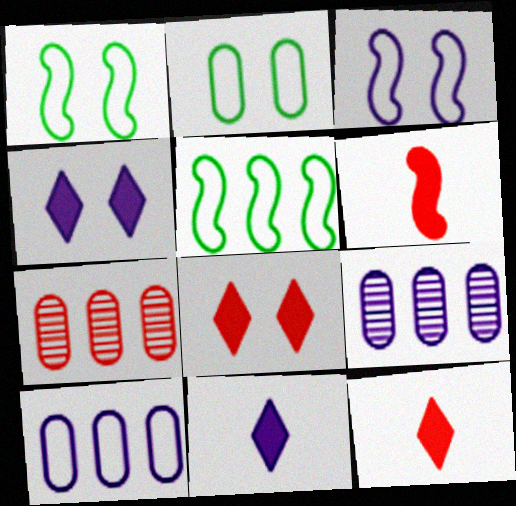[[1, 7, 11], 
[1, 9, 12], 
[3, 9, 11]]